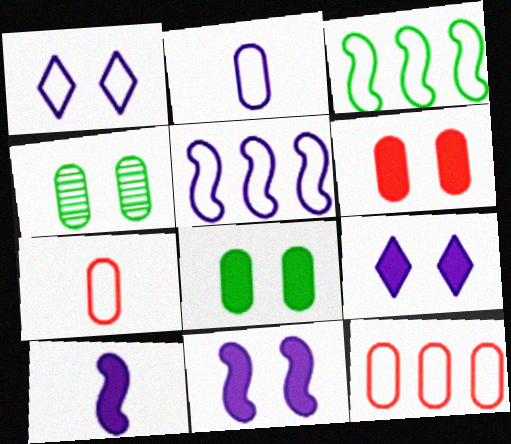[[1, 2, 5], 
[1, 3, 7]]